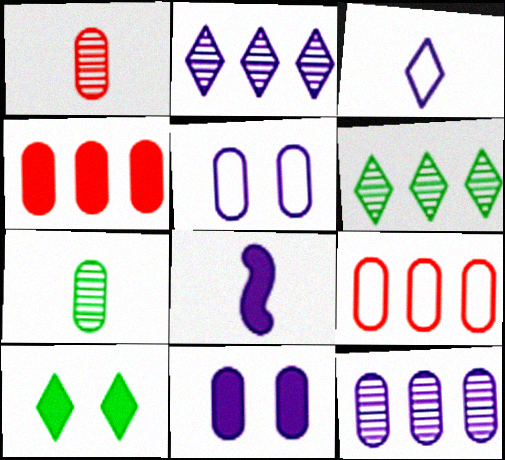[[2, 5, 8], 
[4, 5, 7], 
[4, 8, 10], 
[7, 9, 11]]